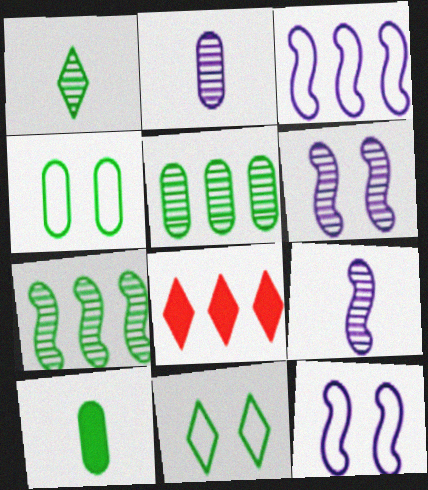[[3, 5, 8], 
[4, 5, 10], 
[4, 8, 9], 
[7, 10, 11]]